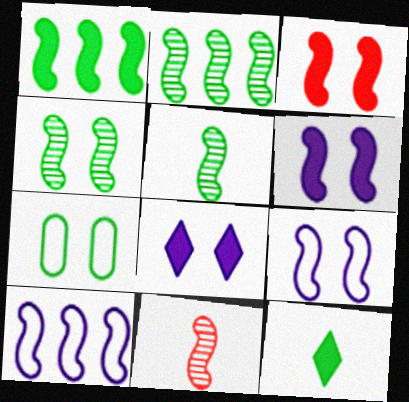[[1, 9, 11], 
[2, 4, 5], 
[2, 7, 12], 
[3, 4, 9], 
[3, 5, 10]]